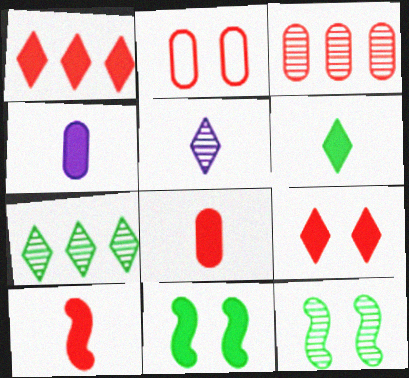[[1, 4, 11], 
[2, 3, 8], 
[3, 5, 12], 
[4, 6, 10]]